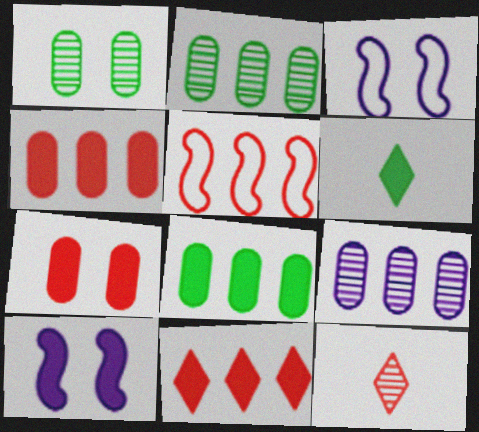[[3, 8, 12], 
[4, 6, 10], 
[5, 7, 12]]